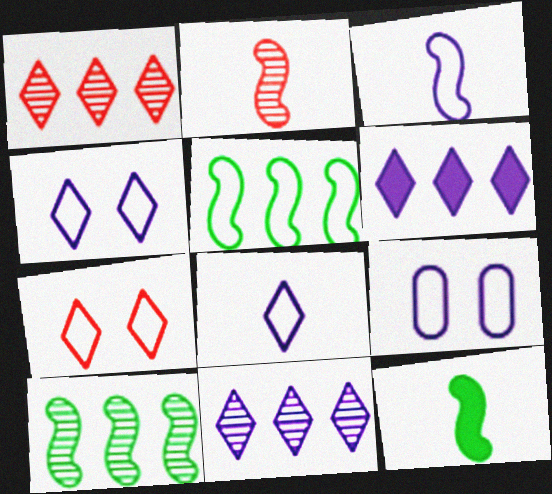[[1, 9, 12], 
[2, 3, 12]]